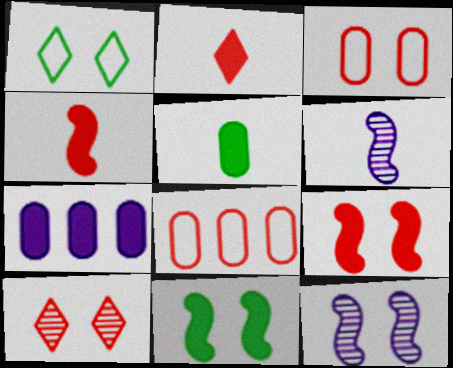[[2, 7, 11], 
[3, 9, 10], 
[4, 8, 10]]